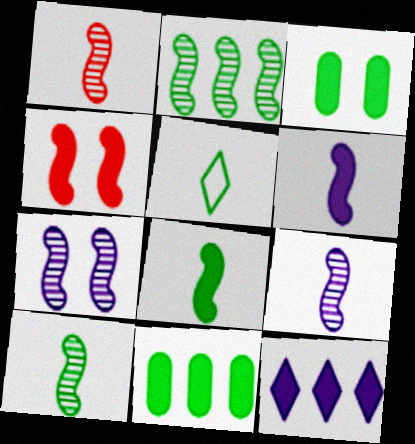[[1, 2, 7], 
[1, 9, 10], 
[2, 3, 5]]